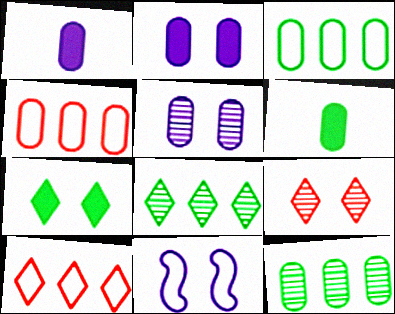[[4, 5, 6]]